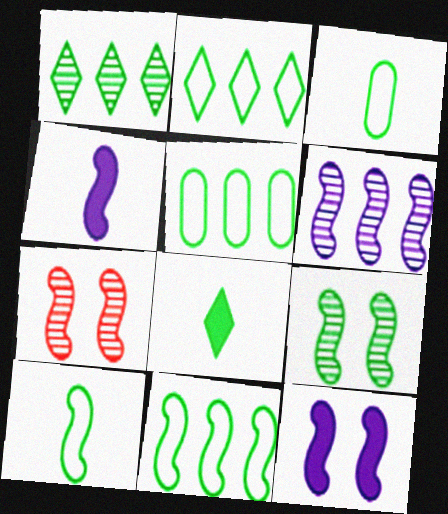[[2, 5, 11], 
[4, 7, 11], 
[5, 8, 9]]